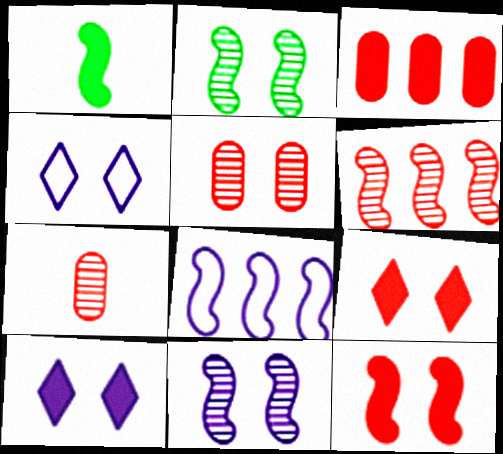[[1, 3, 10]]